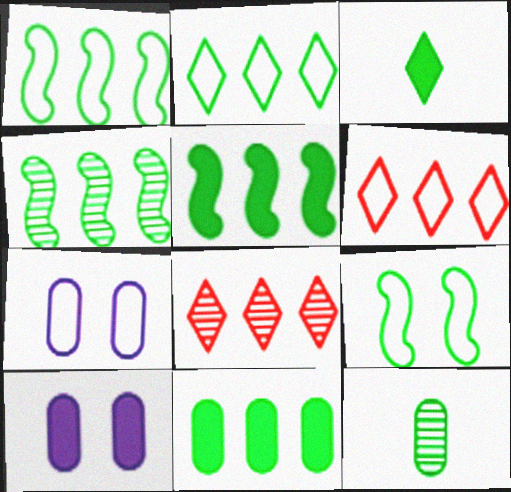[[1, 4, 5], 
[2, 4, 11]]